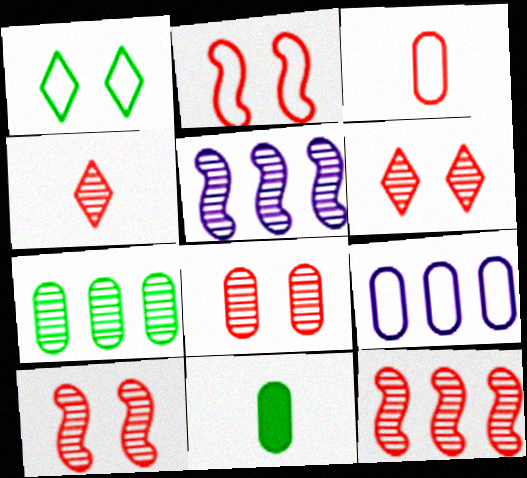[[4, 8, 12], 
[6, 8, 10], 
[8, 9, 11]]